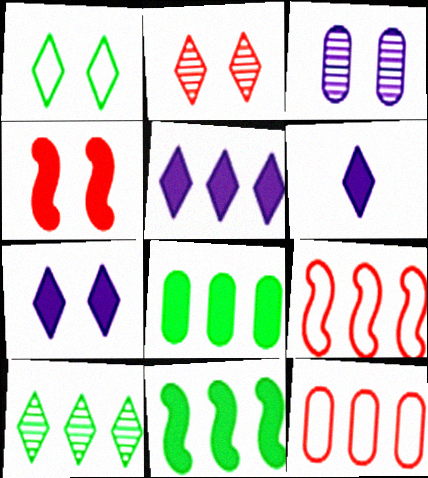[[1, 2, 7], 
[1, 3, 4], 
[4, 6, 8], 
[5, 6, 7]]